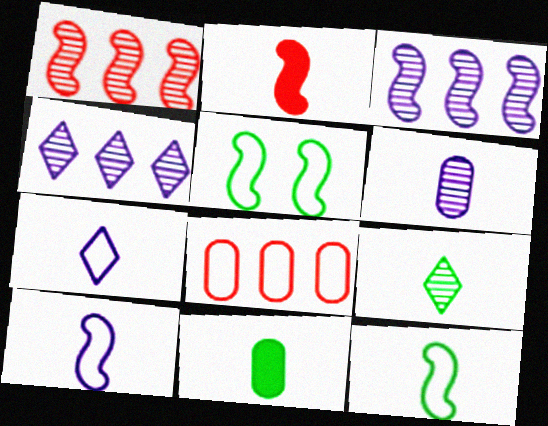[[2, 3, 5], 
[5, 7, 8], 
[9, 11, 12]]